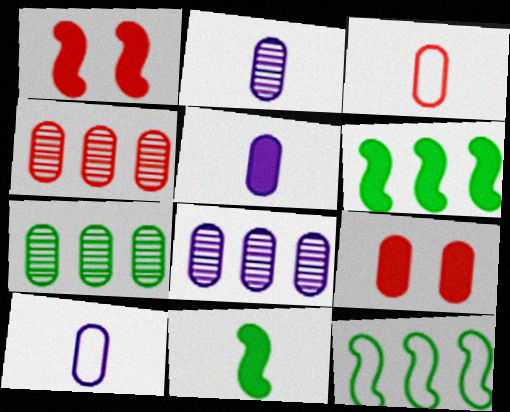[[2, 5, 10], 
[3, 4, 9], 
[4, 7, 8], 
[7, 9, 10]]